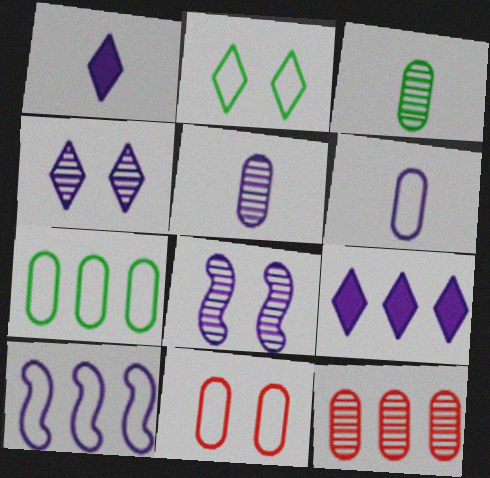[[6, 7, 11], 
[6, 8, 9]]